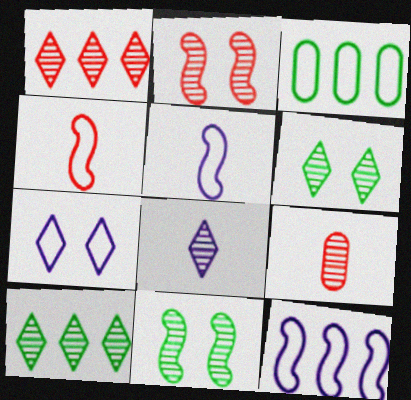[[1, 2, 9], 
[1, 6, 8], 
[3, 4, 7]]